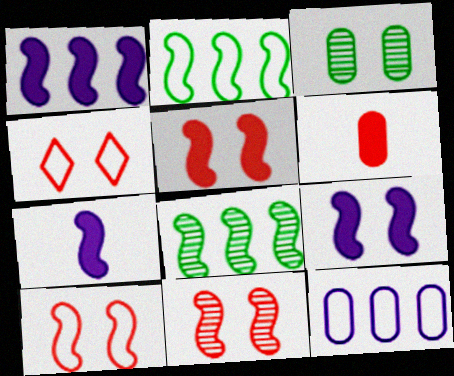[[1, 7, 9], 
[2, 7, 11], 
[3, 4, 9], 
[3, 6, 12], 
[5, 10, 11], 
[7, 8, 10]]